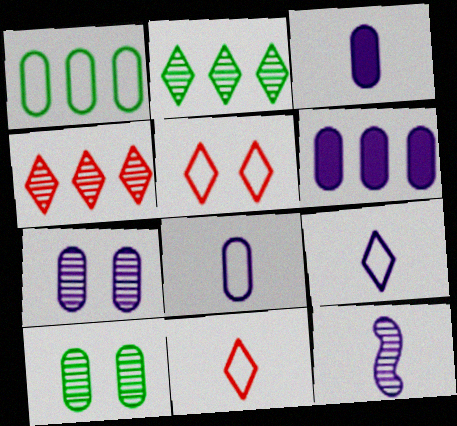[[3, 9, 12], 
[4, 10, 12], 
[6, 7, 8]]